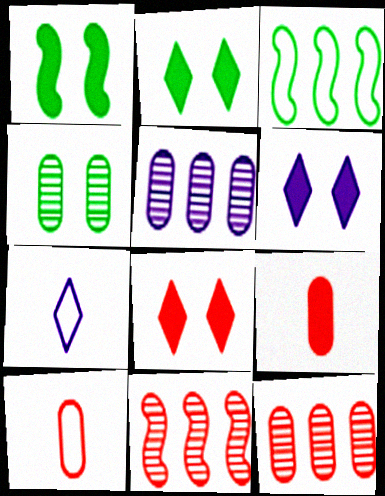[[1, 7, 12], 
[2, 6, 8], 
[8, 10, 11]]